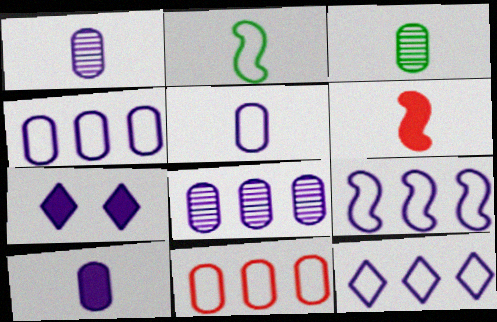[[1, 5, 10], 
[1, 7, 9], 
[4, 9, 12]]